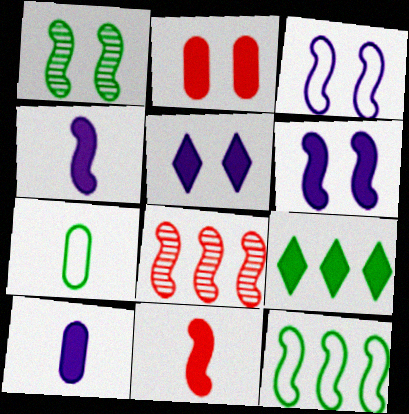[[1, 7, 9], 
[2, 4, 9], 
[5, 7, 8]]